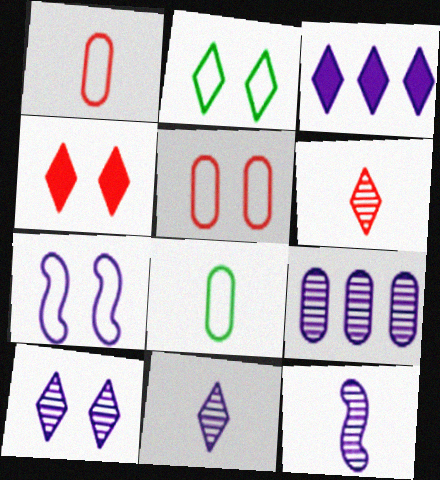[[2, 3, 6], 
[2, 4, 10], 
[2, 5, 7], 
[9, 10, 12]]